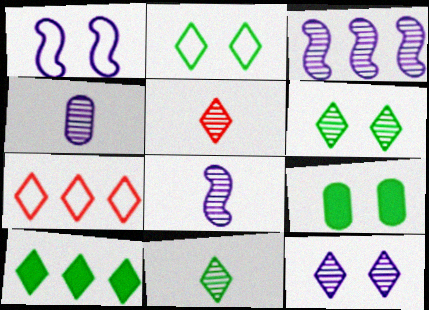[[2, 10, 11], 
[3, 4, 12], 
[7, 8, 9]]